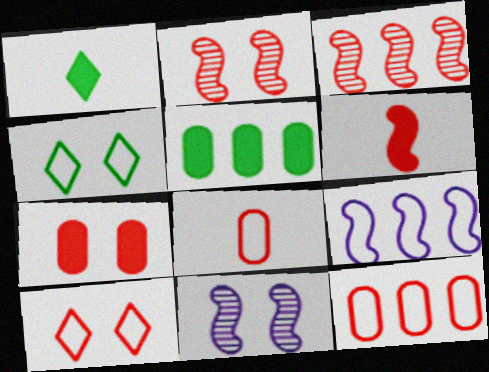[[1, 11, 12], 
[2, 7, 10], 
[4, 7, 11], 
[4, 8, 9]]